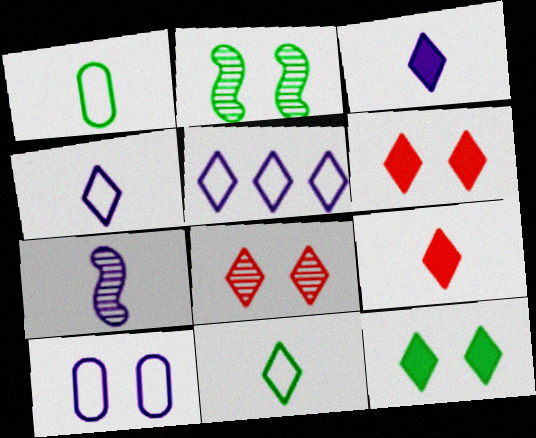[[1, 7, 9], 
[2, 6, 10]]